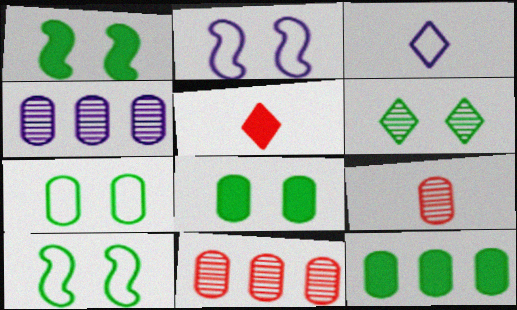[[1, 3, 11], 
[1, 6, 7], 
[4, 5, 10], 
[6, 8, 10]]